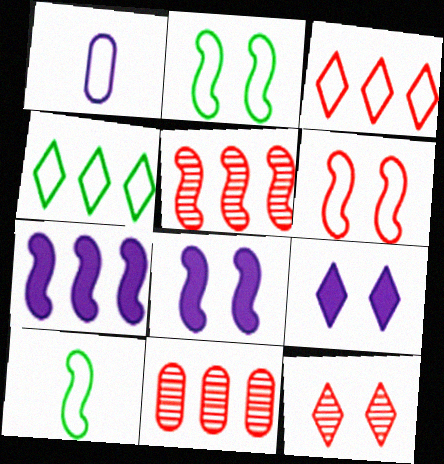[[1, 2, 3], 
[1, 4, 6], 
[4, 7, 11], 
[5, 8, 10], 
[9, 10, 11]]